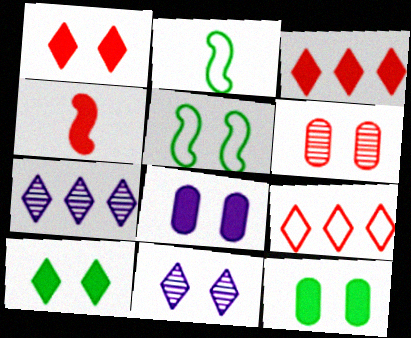[[4, 6, 9]]